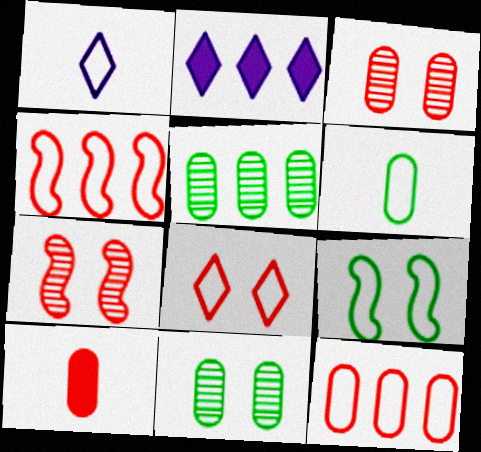[[1, 9, 12], 
[2, 4, 5], 
[2, 6, 7], 
[3, 10, 12]]